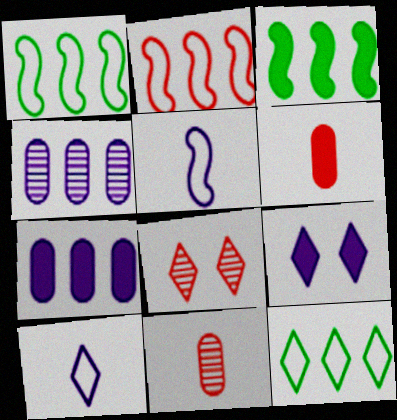[[1, 9, 11], 
[2, 6, 8], 
[3, 6, 9], 
[4, 5, 9]]